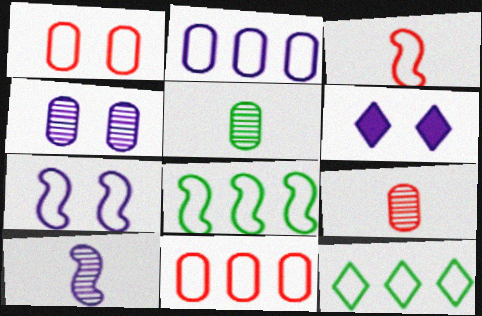[[2, 6, 10], 
[3, 7, 8], 
[4, 6, 7], 
[6, 8, 9]]